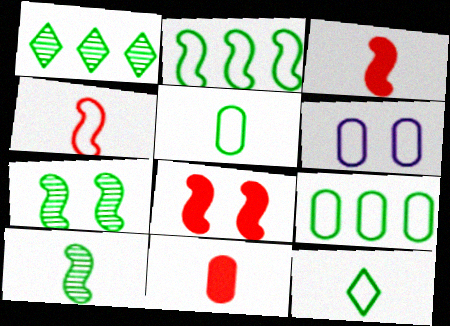[[1, 3, 6]]